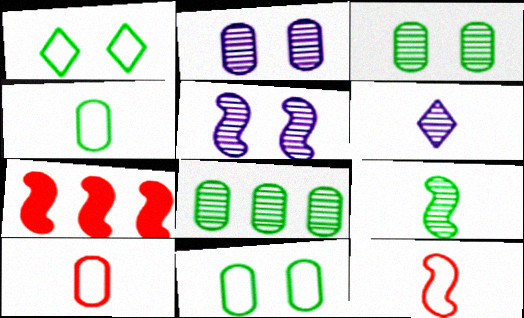[[6, 7, 11]]